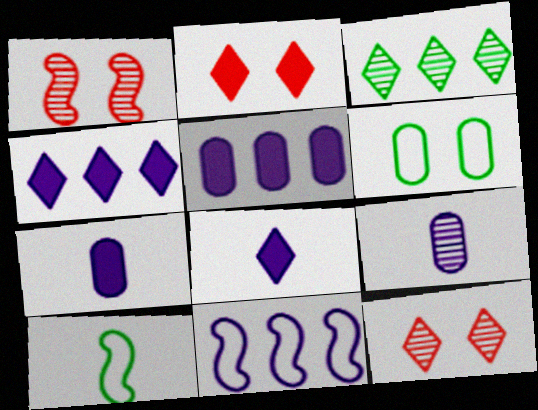[[1, 3, 9], 
[5, 10, 12]]